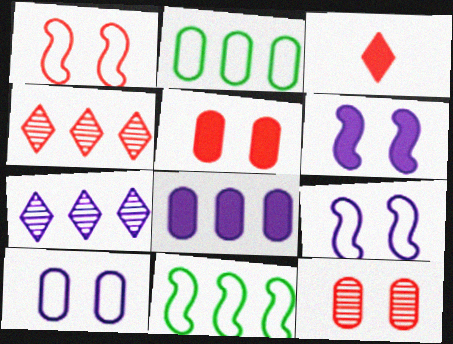[[4, 8, 11]]